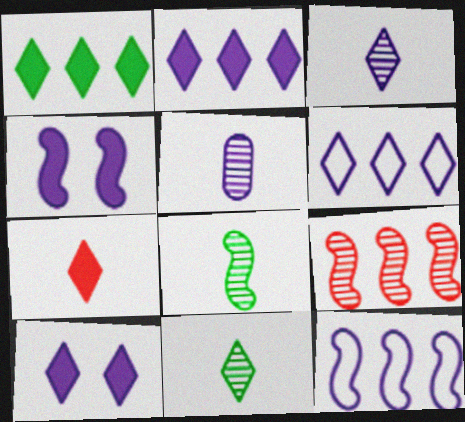[[1, 7, 10], 
[3, 6, 10], 
[4, 5, 6], 
[5, 10, 12]]